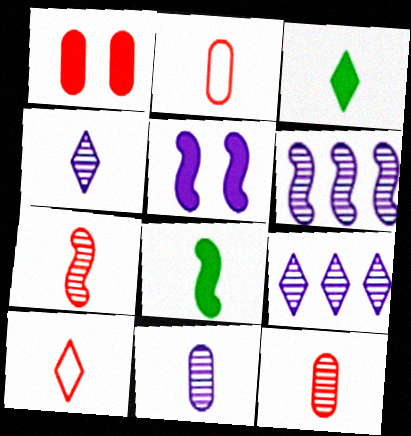[[2, 4, 8], 
[3, 4, 10], 
[8, 10, 11]]